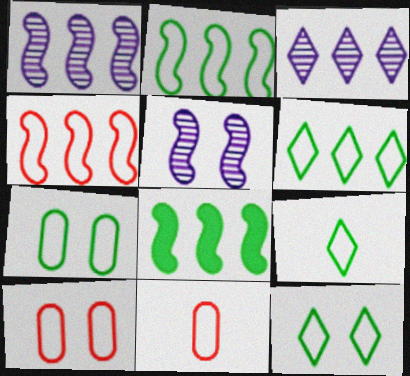[[1, 4, 8], 
[2, 7, 9], 
[6, 9, 12]]